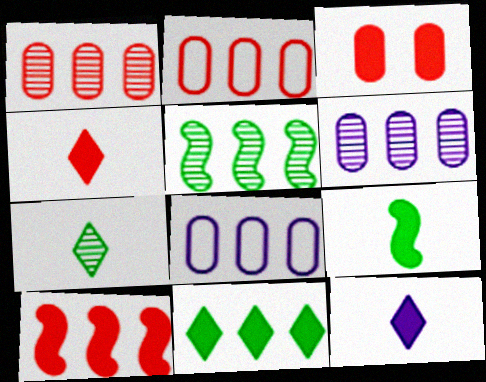[[3, 4, 10]]